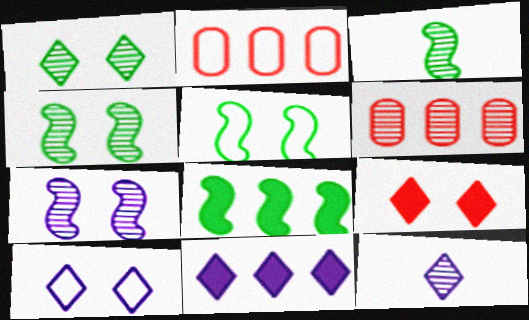[[1, 9, 10], 
[3, 5, 8], 
[4, 6, 12], 
[10, 11, 12]]